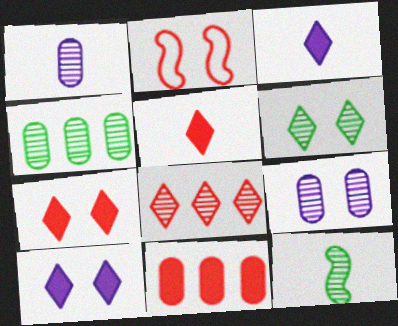[[2, 3, 4], 
[4, 6, 12], 
[8, 9, 12]]